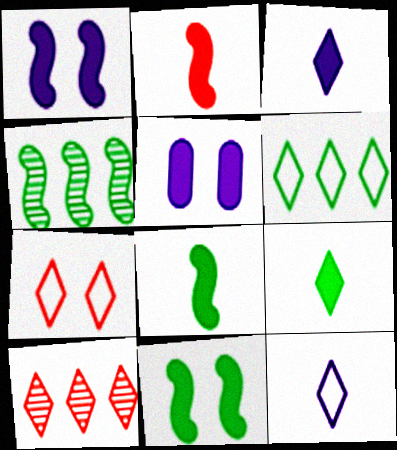[[6, 7, 12]]